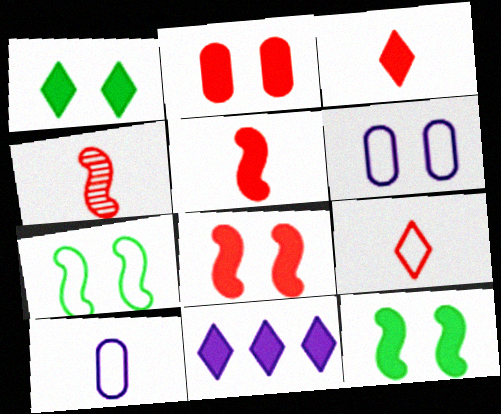[[1, 3, 11]]